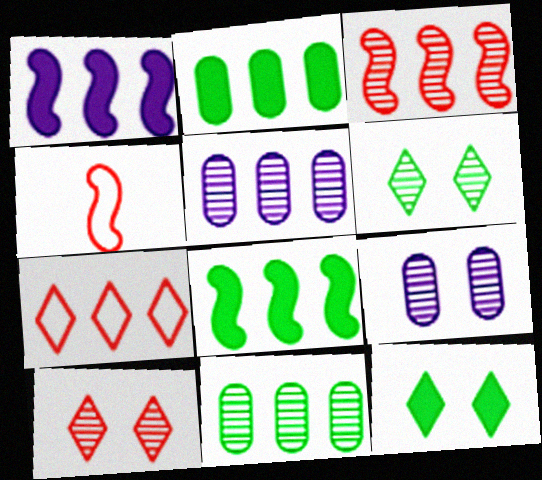[[1, 7, 11], 
[4, 5, 12], 
[5, 7, 8]]